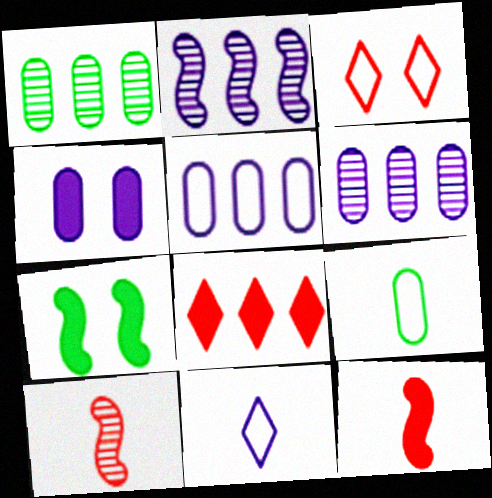[[2, 4, 11]]